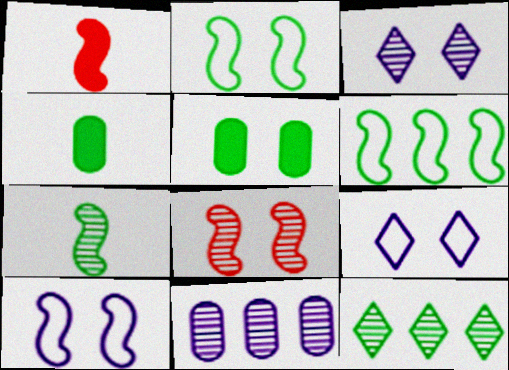[[2, 4, 12], 
[5, 8, 9]]